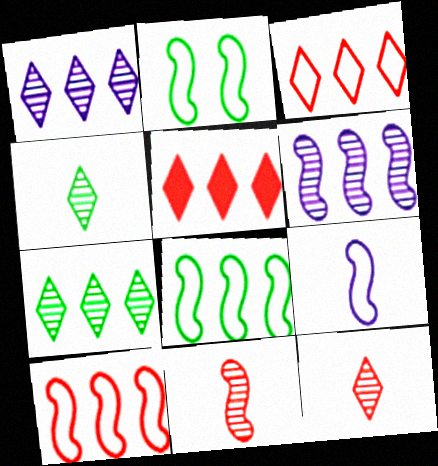[[2, 9, 10]]